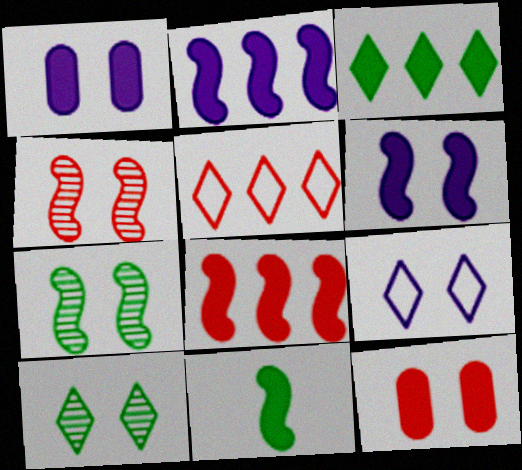[[6, 8, 11], 
[7, 9, 12]]